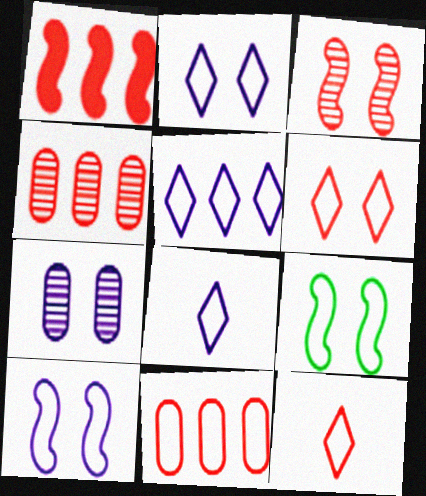[[2, 5, 8], 
[8, 9, 11]]